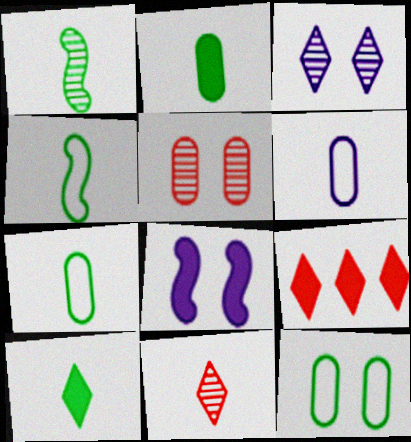[[1, 7, 10], 
[2, 8, 9]]